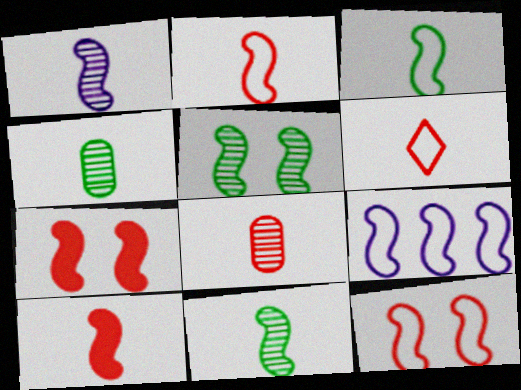[[1, 3, 10], 
[3, 9, 12], 
[5, 9, 10], 
[6, 8, 10], 
[7, 9, 11]]